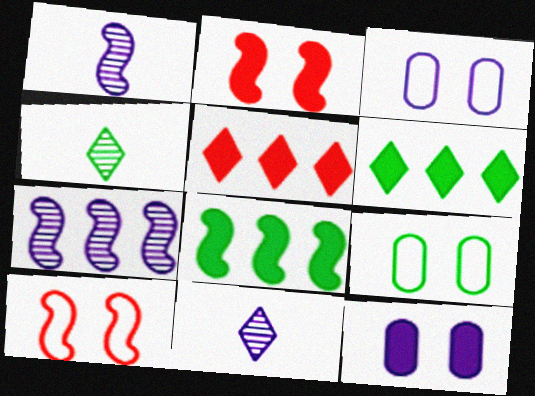[[1, 5, 9], 
[1, 8, 10], 
[4, 8, 9]]